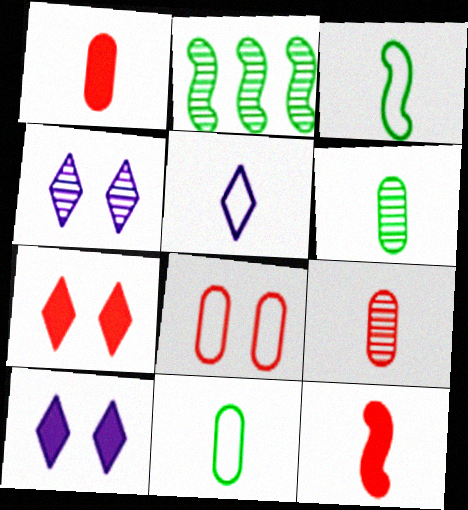[[2, 4, 9], 
[5, 6, 12]]